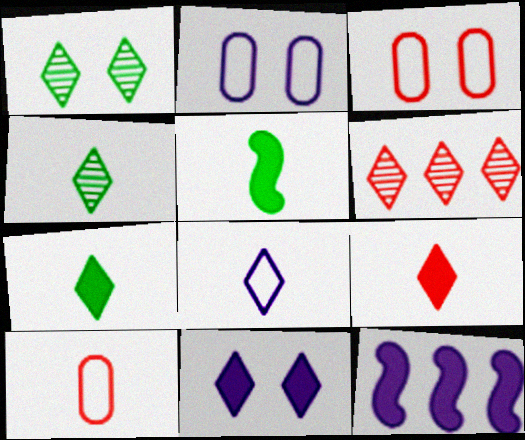[[1, 10, 12], 
[2, 5, 6], 
[3, 4, 12], 
[4, 8, 9]]